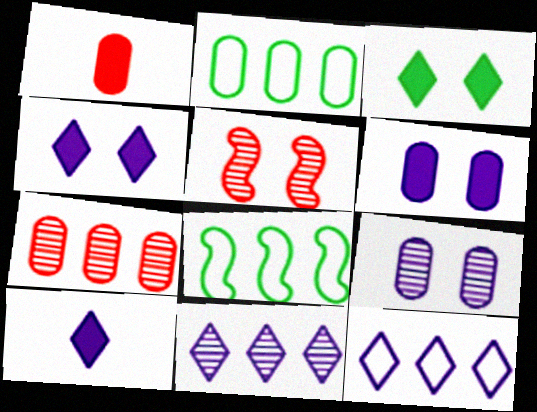[[1, 2, 9], 
[2, 5, 10]]